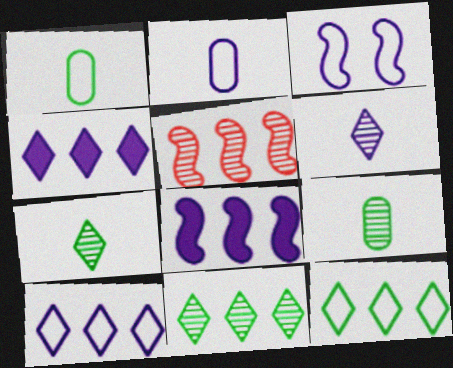[[2, 3, 10]]